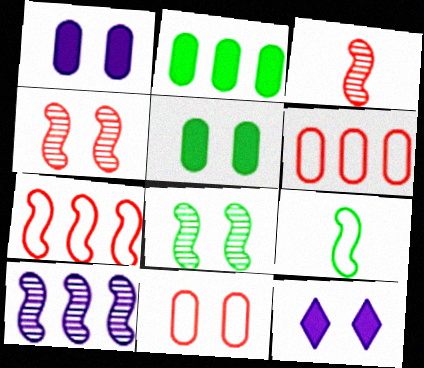[[3, 8, 10], 
[8, 11, 12]]